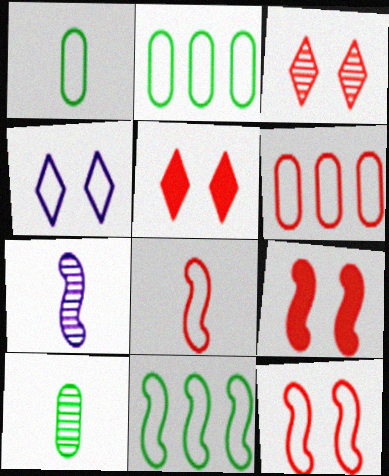[[2, 4, 8], 
[2, 5, 7], 
[7, 9, 11]]